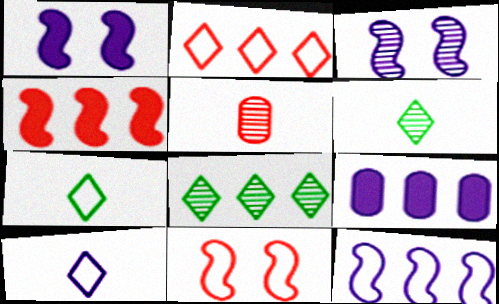[[3, 5, 8], 
[3, 9, 10], 
[6, 9, 11]]